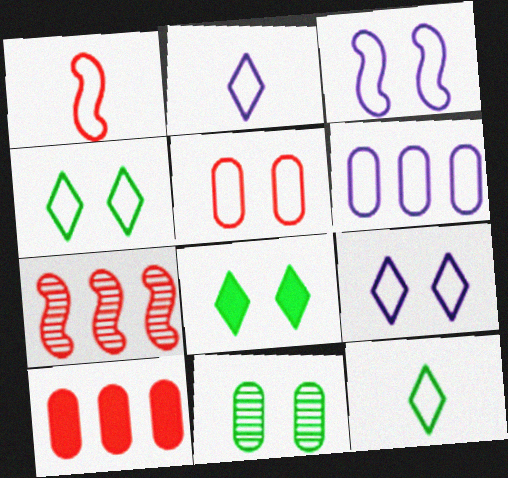[[1, 4, 6], 
[2, 3, 6], 
[3, 4, 5]]